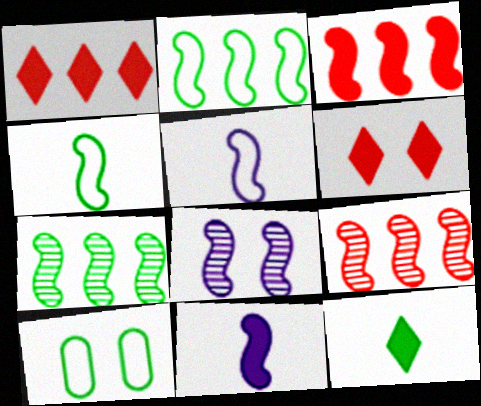[[3, 4, 8], 
[6, 8, 10], 
[7, 10, 12]]